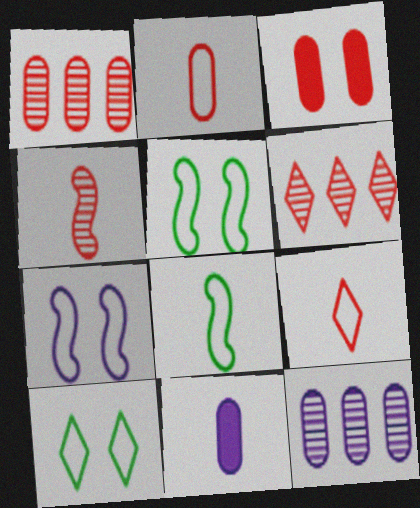[[1, 2, 3], 
[5, 6, 11]]